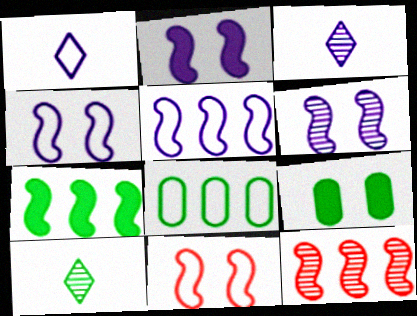[[1, 8, 11], 
[1, 9, 12], 
[2, 4, 6], 
[5, 7, 12]]